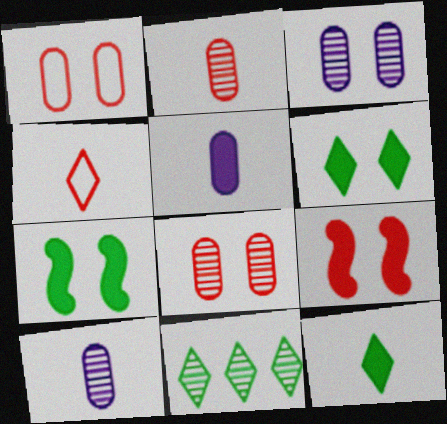[]